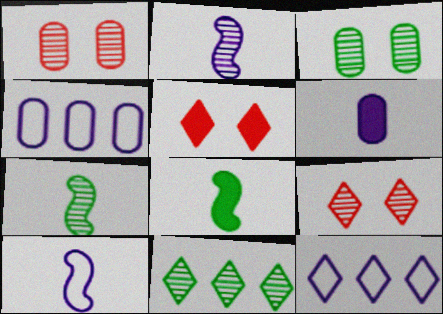[[1, 2, 11], 
[1, 8, 12], 
[3, 7, 11], 
[4, 5, 7], 
[4, 8, 9]]